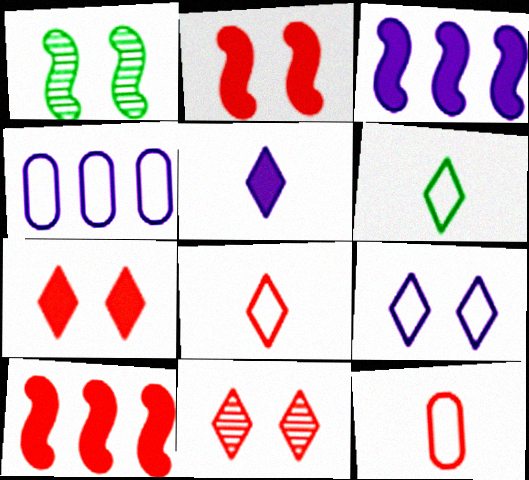[[10, 11, 12]]